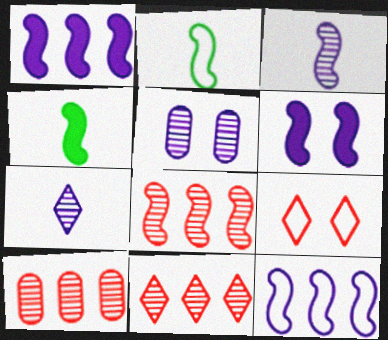[[2, 6, 8], 
[3, 6, 12], 
[8, 10, 11]]